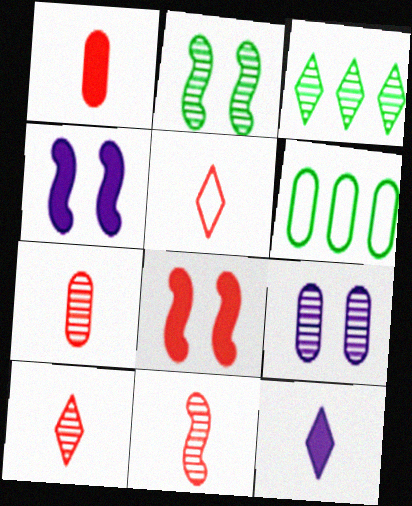[[1, 5, 11], 
[1, 6, 9], 
[3, 9, 11], 
[4, 6, 10], 
[7, 10, 11]]